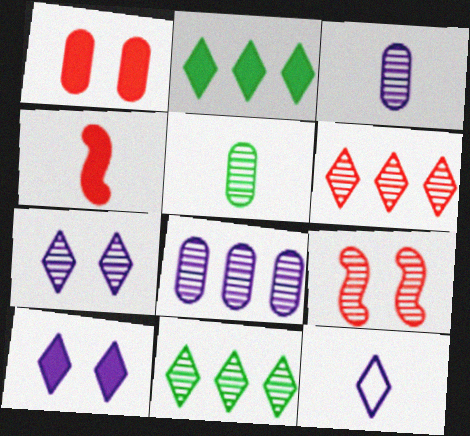[[3, 9, 11], 
[4, 5, 12]]